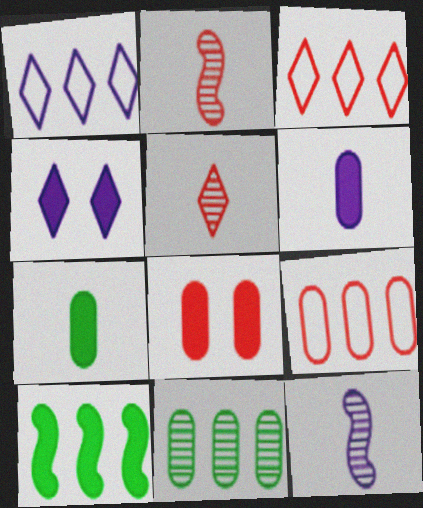[[2, 3, 8]]